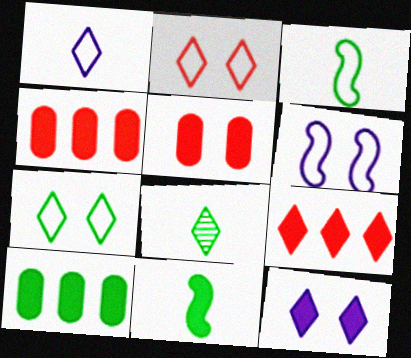[[4, 6, 8], 
[4, 11, 12]]